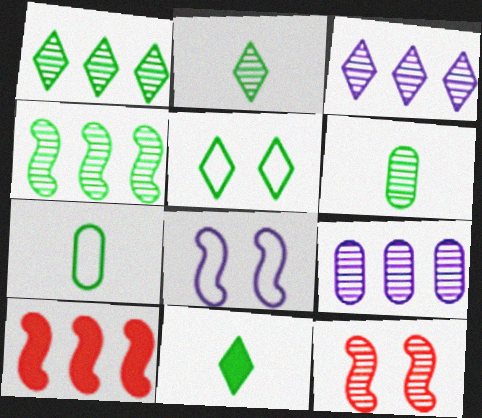[[1, 5, 11], 
[2, 9, 12], 
[3, 6, 12]]